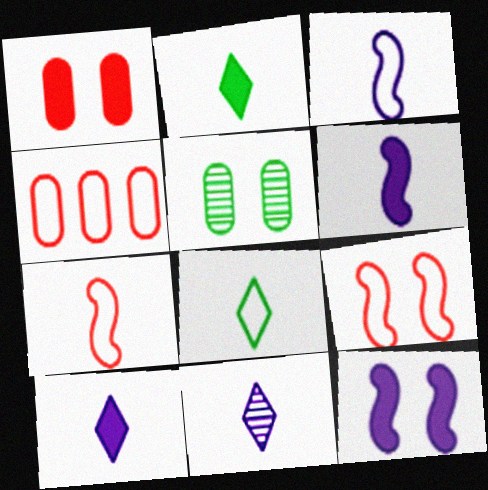[]